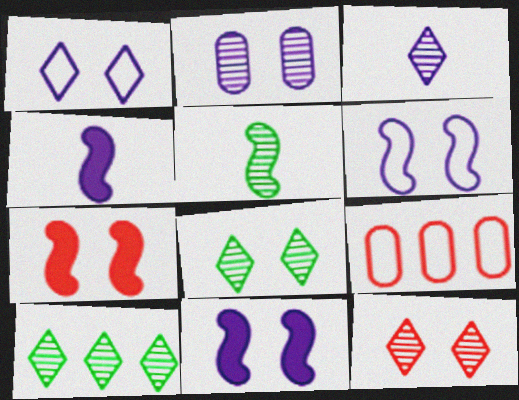[[1, 2, 11], 
[3, 10, 12], 
[4, 8, 9]]